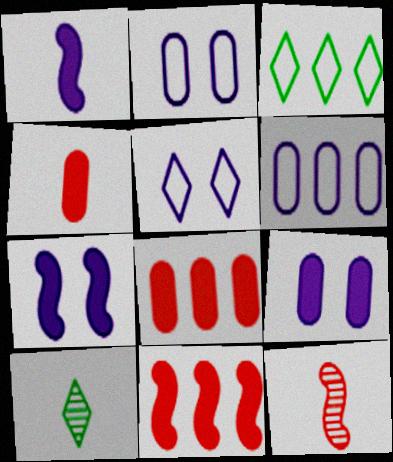[[2, 10, 11], 
[3, 9, 12]]